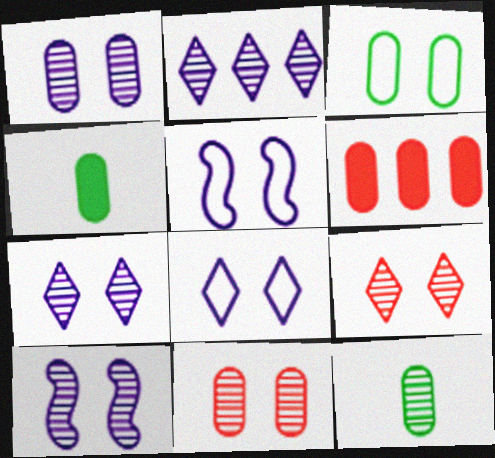[[1, 7, 10]]